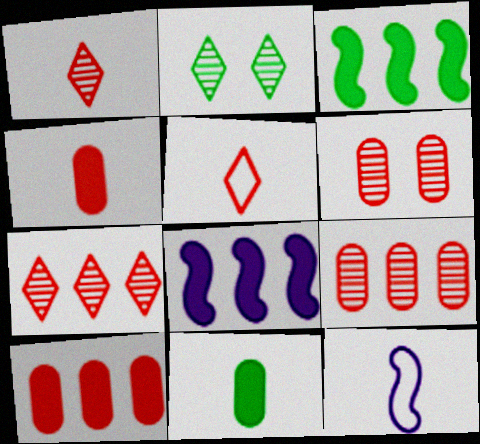[[1, 11, 12], 
[2, 10, 12]]